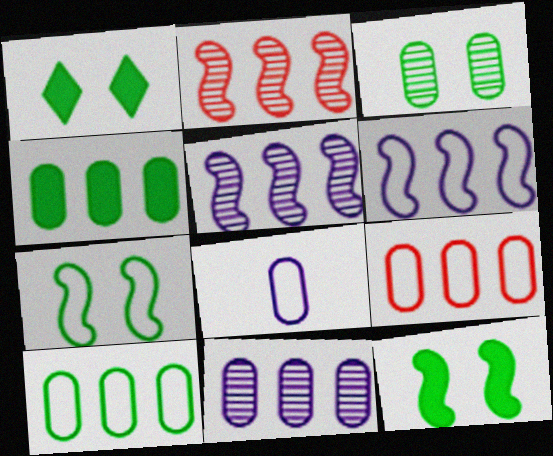[[1, 2, 8], 
[1, 3, 7], 
[4, 9, 11]]